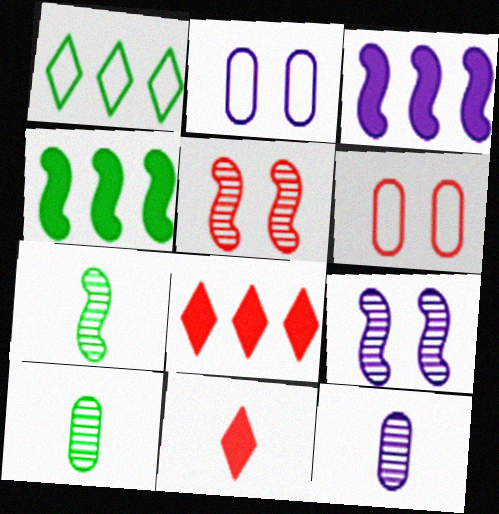[[2, 7, 8]]